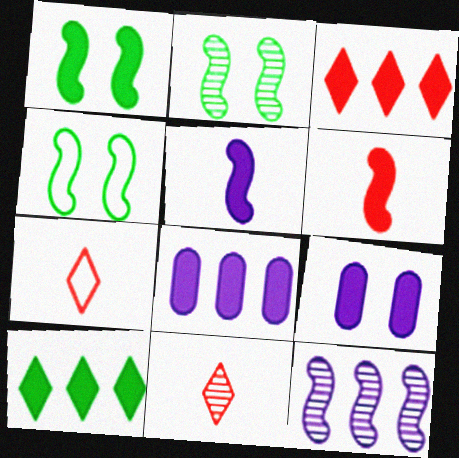[[1, 2, 4], 
[2, 7, 8], 
[4, 6, 12], 
[4, 8, 11], 
[6, 9, 10]]